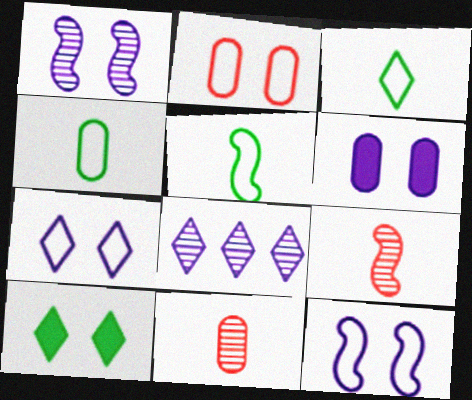[[1, 2, 10], 
[1, 6, 7], 
[3, 4, 5]]